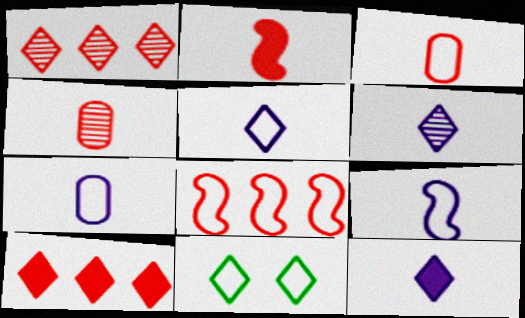[[1, 11, 12], 
[5, 6, 12], 
[5, 7, 9], 
[6, 10, 11], 
[7, 8, 11]]